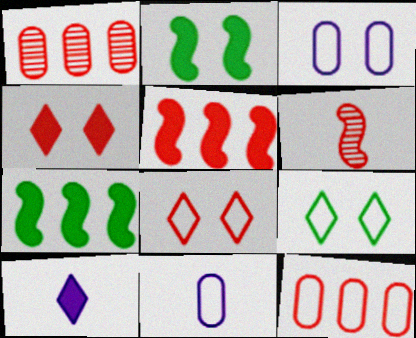[[4, 6, 12]]